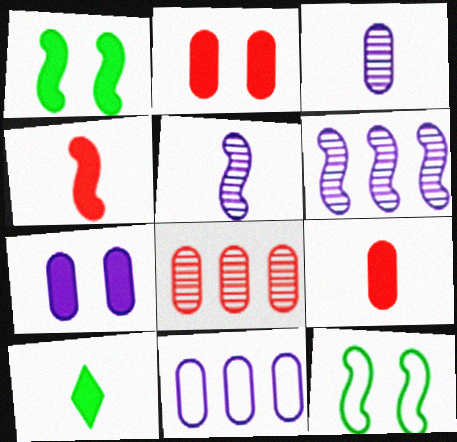[[3, 7, 11], 
[4, 6, 12]]